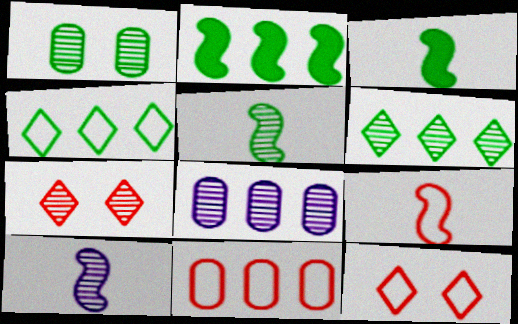[[1, 3, 4], 
[1, 5, 6], 
[3, 8, 12], 
[3, 9, 10], 
[5, 7, 8], 
[9, 11, 12]]